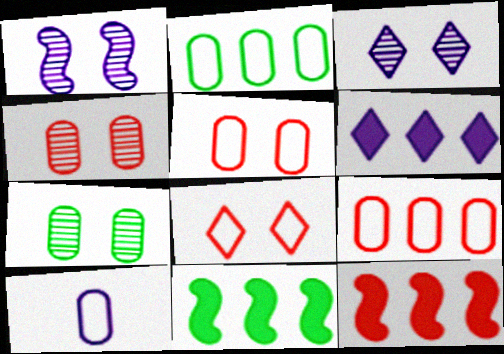[[1, 6, 10], 
[2, 5, 10]]